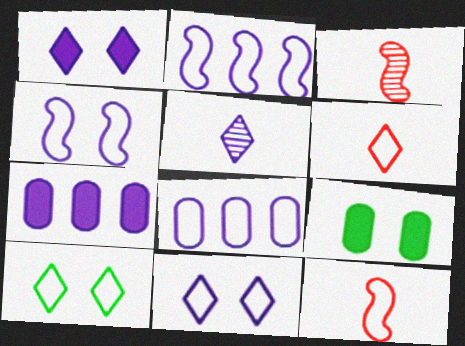[[3, 7, 10], 
[4, 5, 7], 
[8, 10, 12]]